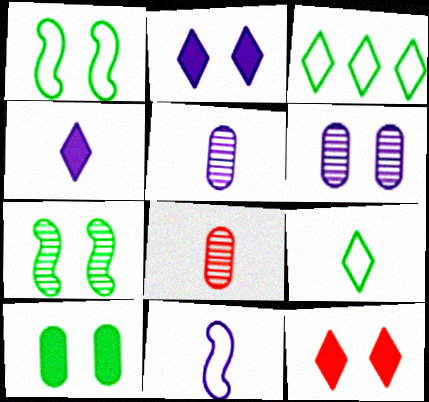[[1, 6, 12], 
[4, 5, 11]]